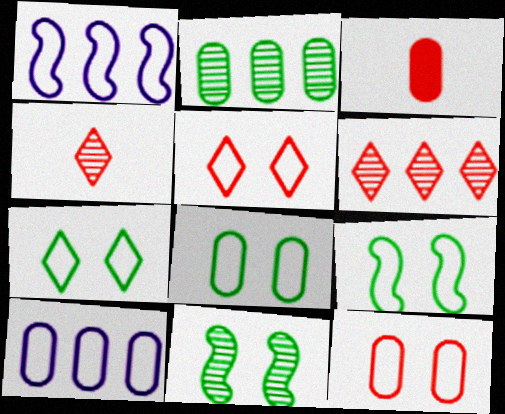[[7, 8, 9]]